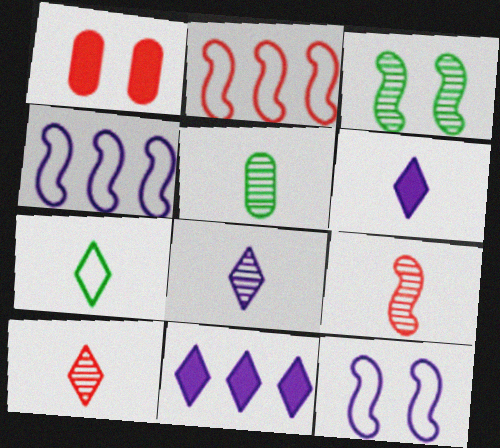[[1, 2, 10], 
[5, 8, 9], 
[6, 7, 10]]